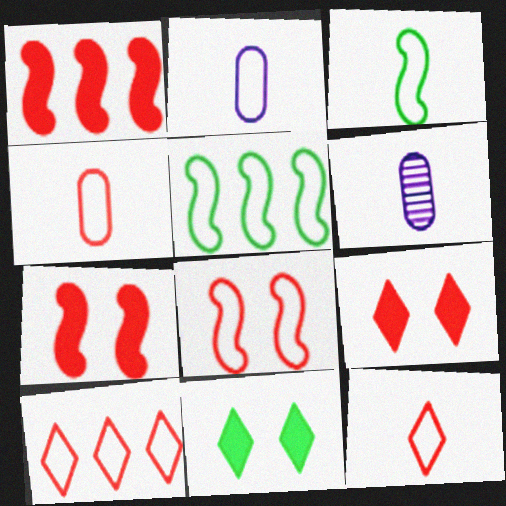[[2, 3, 12], 
[4, 8, 10], 
[5, 6, 9]]